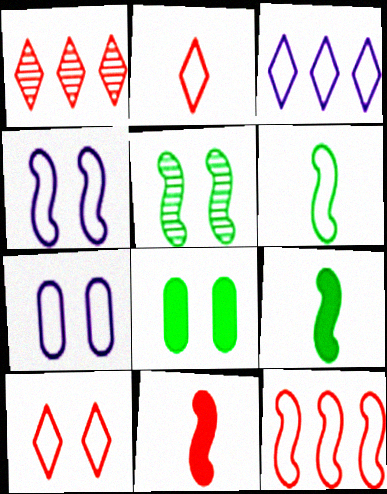[[1, 7, 9], 
[4, 6, 12]]